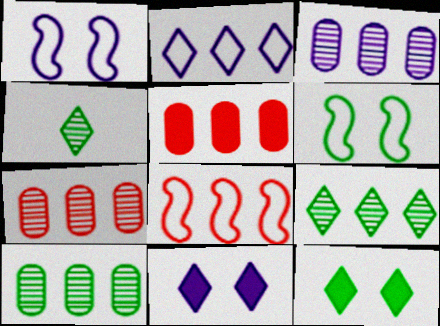[[1, 4, 5], 
[3, 7, 10]]